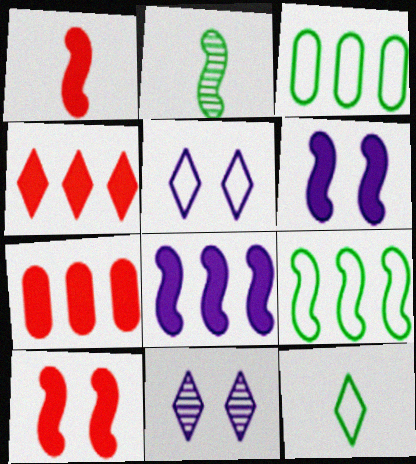[[1, 3, 11], 
[2, 5, 7], 
[4, 11, 12]]